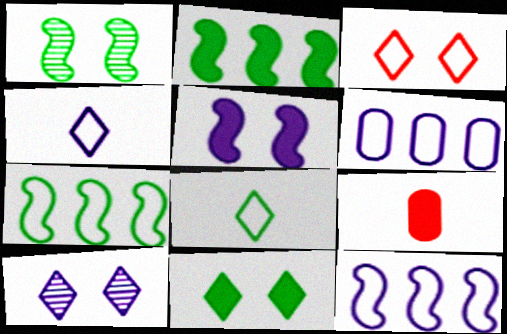[[3, 10, 11], 
[7, 9, 10]]